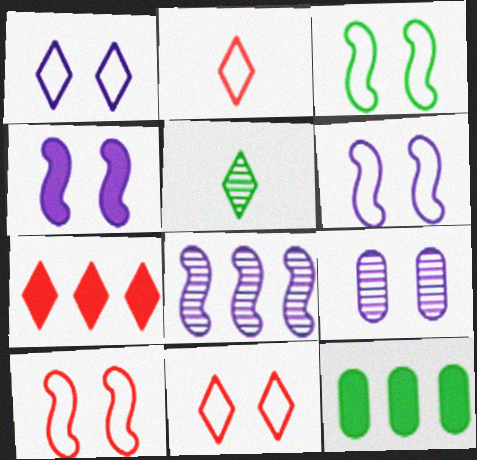[[1, 4, 9], 
[1, 5, 7], 
[3, 5, 12], 
[3, 6, 10]]